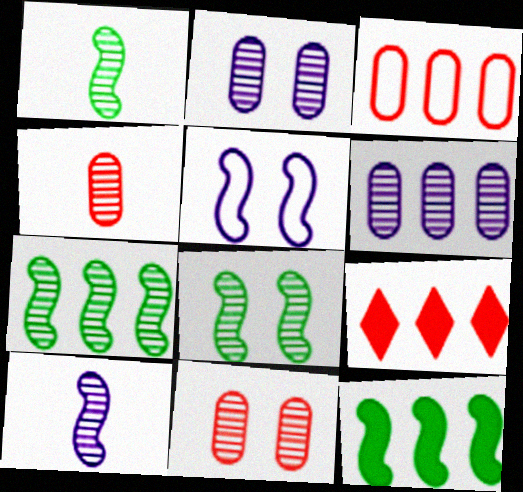[[1, 7, 8]]